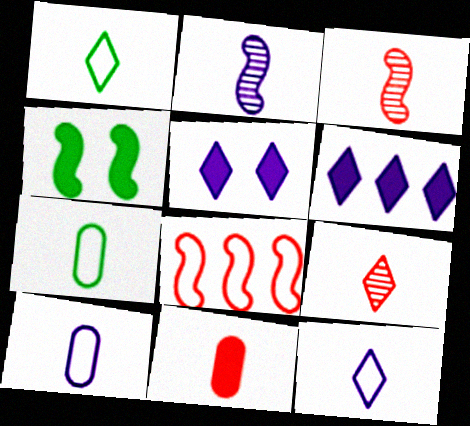[[1, 2, 11], 
[2, 4, 8], 
[4, 6, 11]]